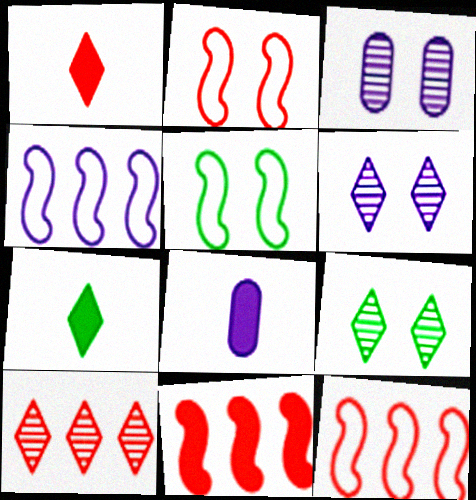[[3, 7, 12], 
[4, 6, 8], 
[5, 8, 10], 
[8, 9, 12]]